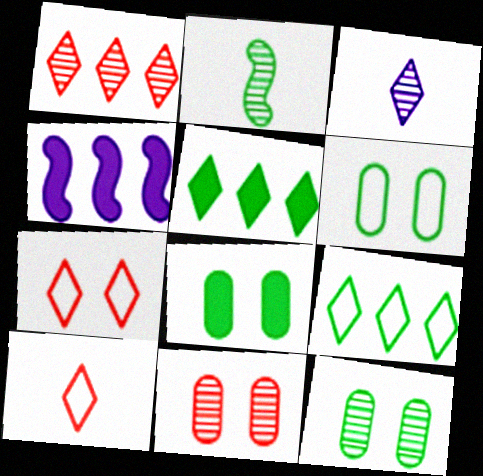[[2, 5, 6], 
[2, 8, 9], 
[3, 5, 7], 
[4, 10, 12], 
[6, 8, 12]]